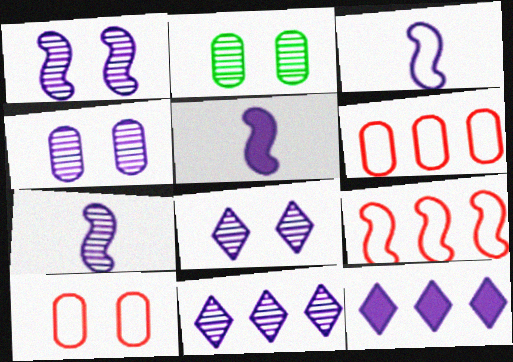[[1, 4, 8], 
[3, 4, 12], 
[3, 5, 7], 
[4, 7, 11]]